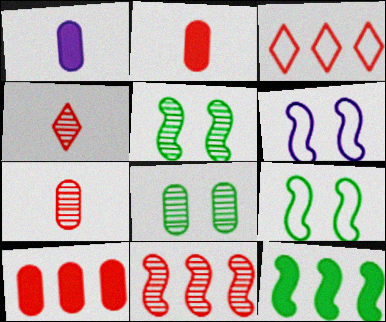[[1, 3, 5], 
[3, 10, 11]]